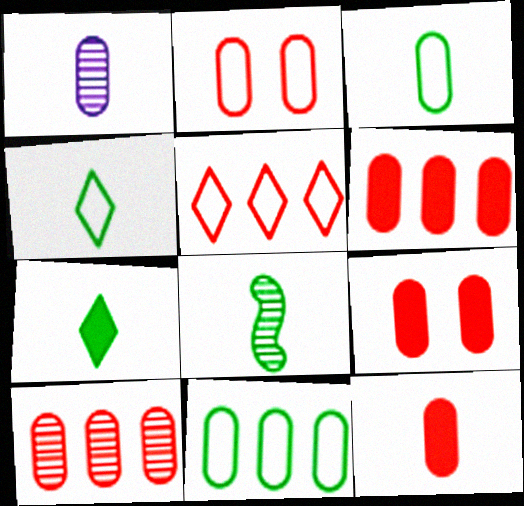[[1, 3, 12], 
[1, 9, 11], 
[2, 10, 12], 
[3, 7, 8], 
[6, 9, 12]]